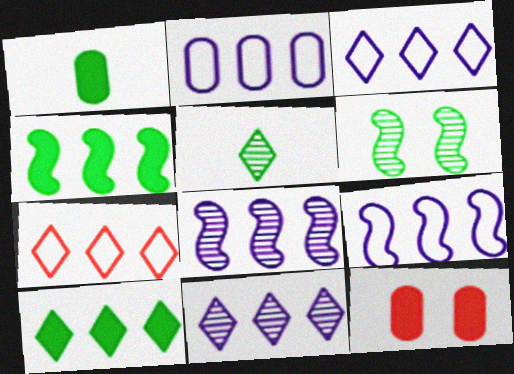[[2, 3, 9], 
[5, 9, 12], 
[7, 10, 11]]